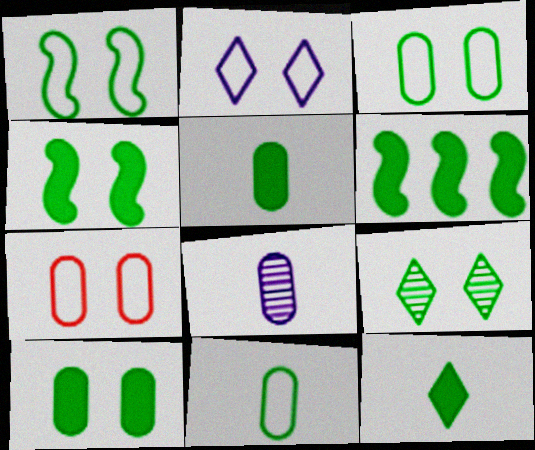[[1, 2, 7], 
[1, 9, 10], 
[3, 4, 9], 
[6, 9, 11], 
[6, 10, 12]]